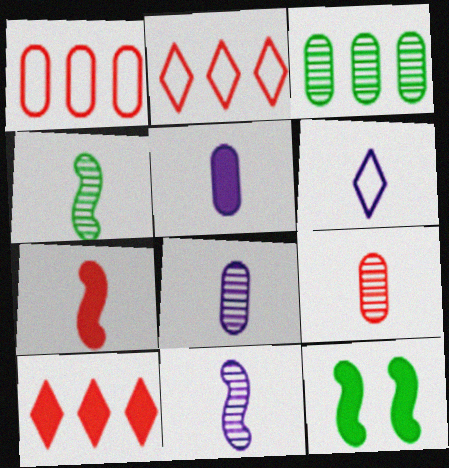[[2, 8, 12], 
[5, 6, 11], 
[5, 10, 12]]